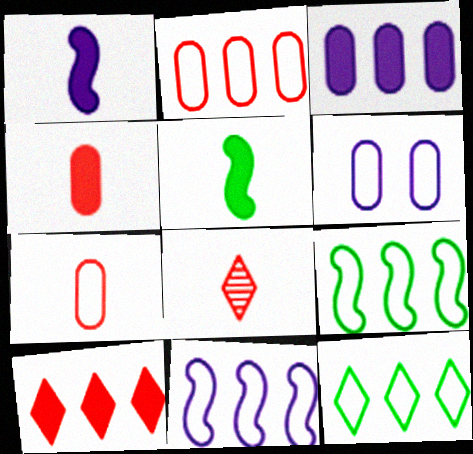[[2, 11, 12]]